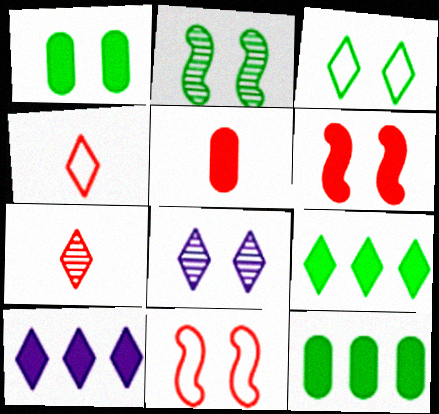[[1, 2, 3], 
[1, 8, 11], 
[3, 7, 10], 
[4, 8, 9]]